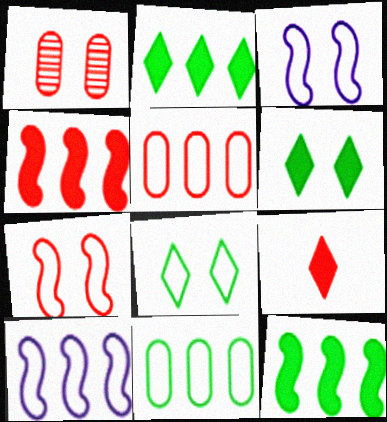[[1, 3, 6]]